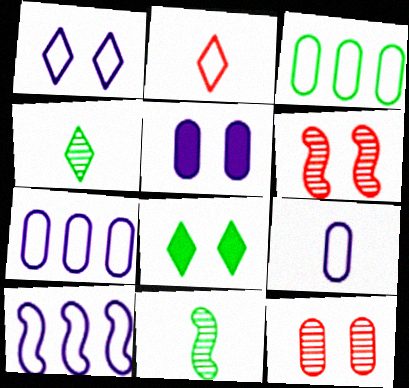[[1, 9, 10], 
[3, 8, 11]]